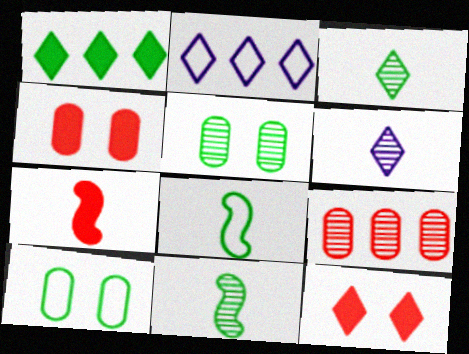[[1, 5, 8], 
[1, 10, 11], 
[2, 3, 12], 
[2, 4, 11], 
[2, 5, 7]]